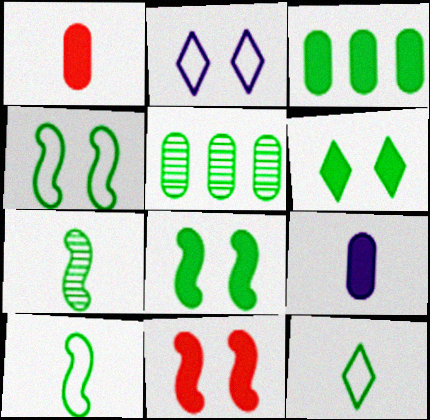[[5, 6, 10], 
[5, 8, 12]]